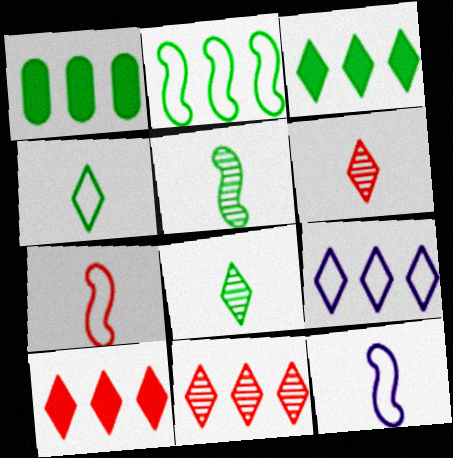[[3, 9, 11]]